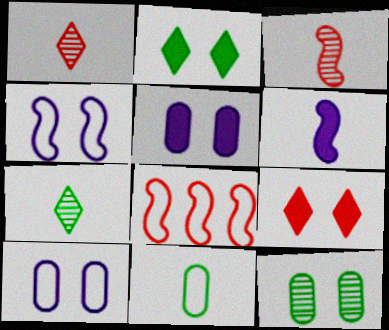[[1, 6, 11], 
[4, 9, 12], 
[5, 7, 8]]